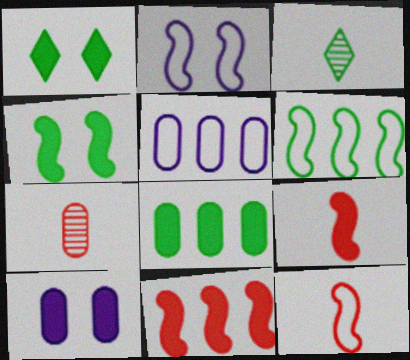[[2, 6, 12]]